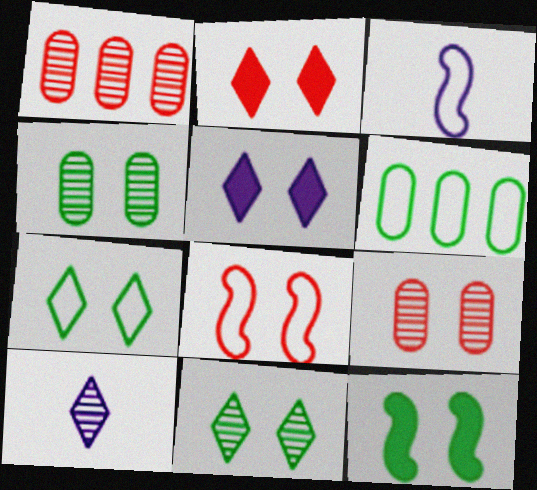[[2, 8, 9], 
[4, 5, 8], 
[4, 7, 12]]